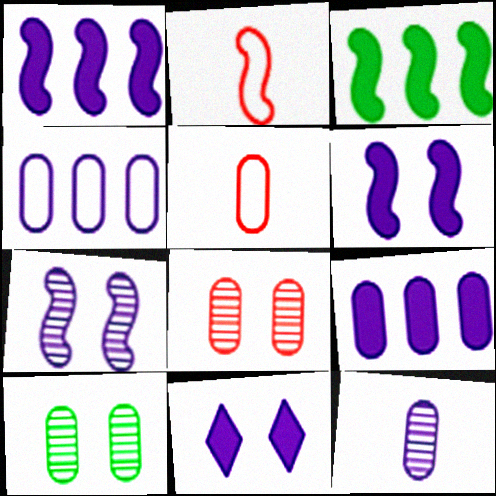[[2, 3, 7], 
[5, 9, 10]]